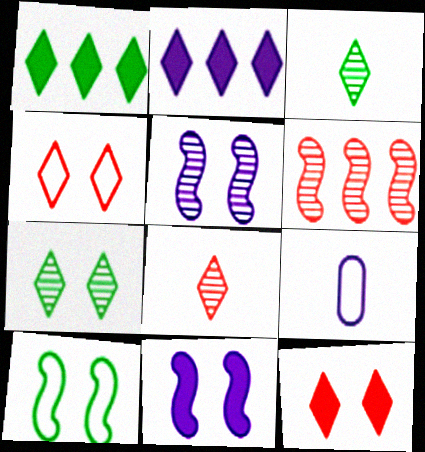[[2, 3, 4], 
[2, 5, 9]]